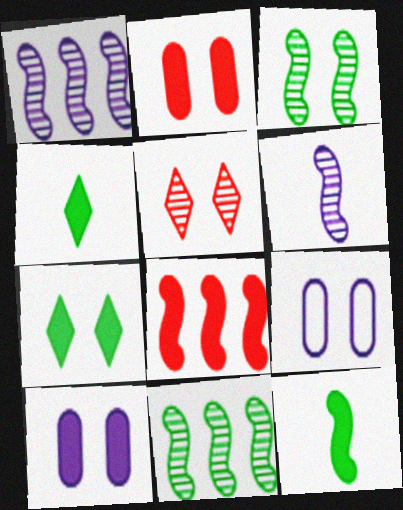[[4, 8, 10]]